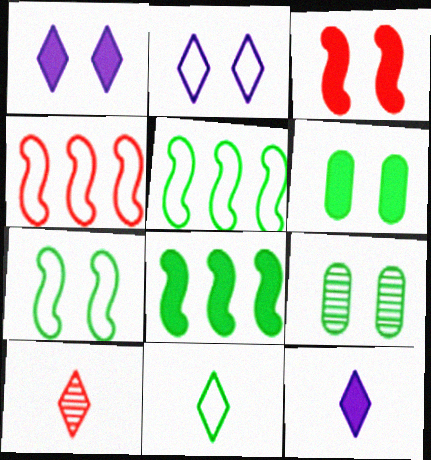[[1, 3, 6], 
[2, 3, 9], 
[4, 9, 12], 
[8, 9, 11], 
[10, 11, 12]]